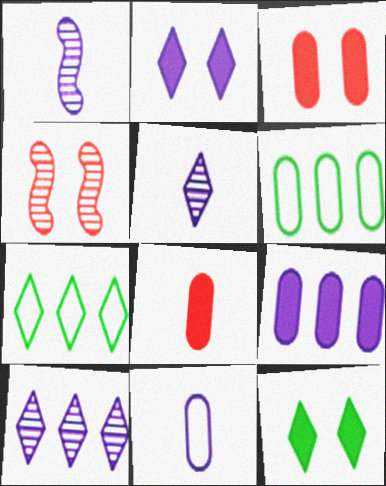[[1, 3, 7]]